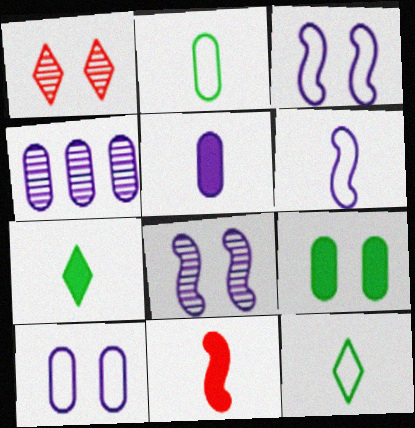[[1, 3, 9], 
[4, 5, 10], 
[5, 7, 11]]